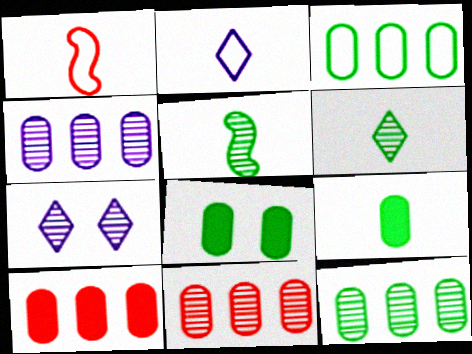[[3, 4, 10], 
[4, 11, 12], 
[5, 7, 11]]